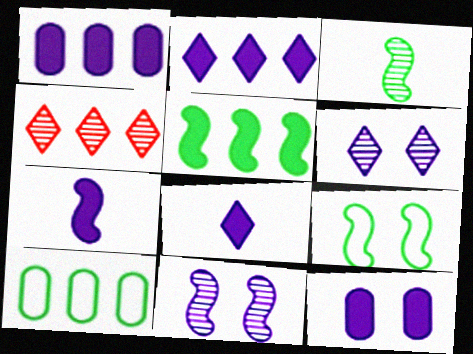[[2, 7, 12], 
[3, 5, 9]]